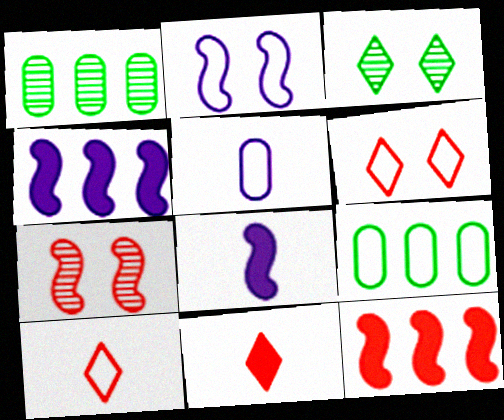[[1, 2, 11], 
[1, 6, 8], 
[2, 9, 10], 
[3, 5, 12]]